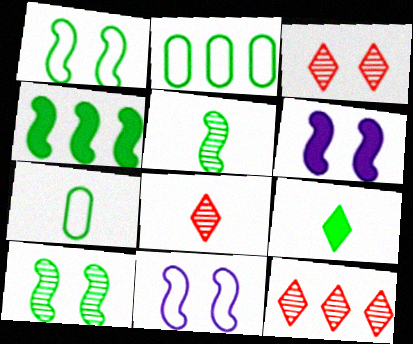[[1, 4, 5], 
[2, 6, 8], 
[2, 9, 10], 
[3, 8, 12], 
[5, 7, 9], 
[6, 7, 12]]